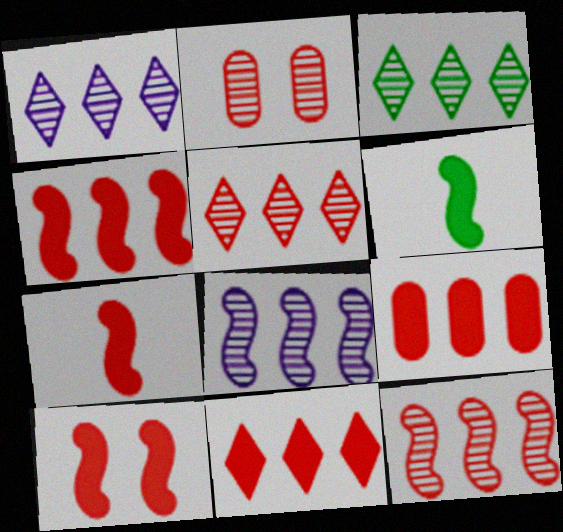[[1, 3, 5], 
[4, 7, 10], 
[4, 9, 11]]